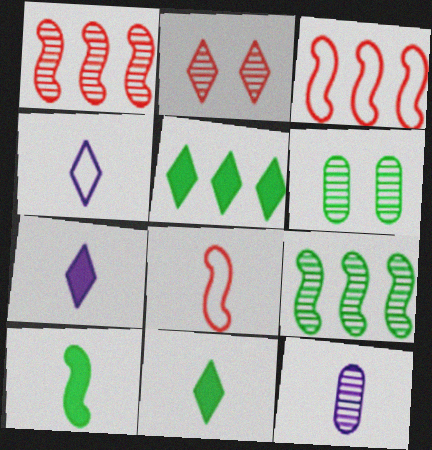[[2, 4, 5], 
[2, 9, 12], 
[3, 6, 7], 
[8, 11, 12]]